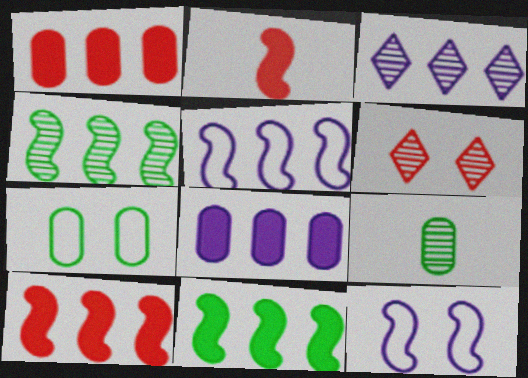[[2, 3, 7], 
[2, 4, 12], 
[3, 5, 8], 
[4, 5, 10]]